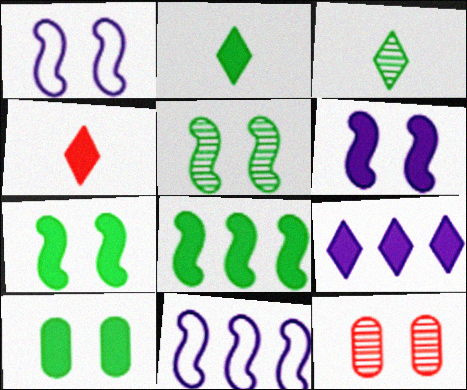[[2, 8, 10], 
[2, 11, 12]]